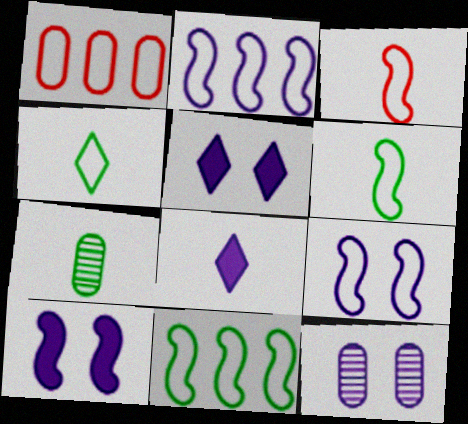[[1, 4, 9], 
[2, 8, 12], 
[3, 7, 8], 
[3, 9, 11], 
[5, 9, 12]]